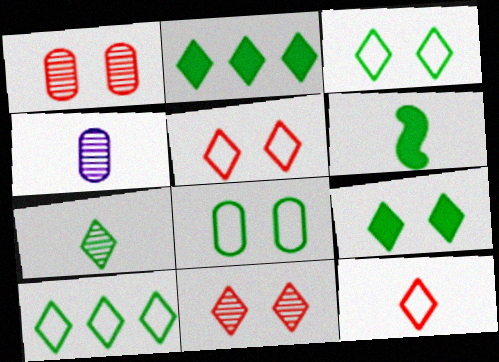[[2, 3, 7], 
[4, 6, 12], 
[7, 9, 10]]